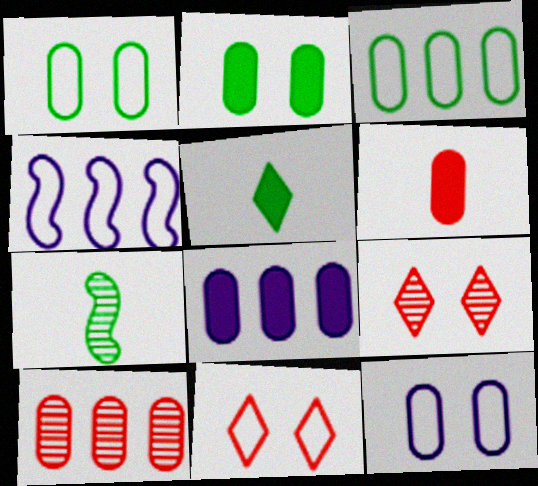[[2, 6, 8], 
[3, 8, 10], 
[7, 8, 11]]